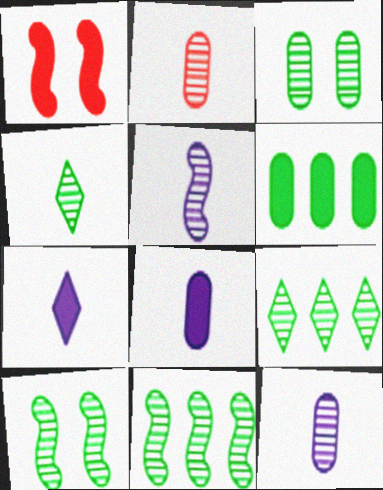[[1, 6, 7], 
[2, 4, 5], 
[3, 4, 11]]